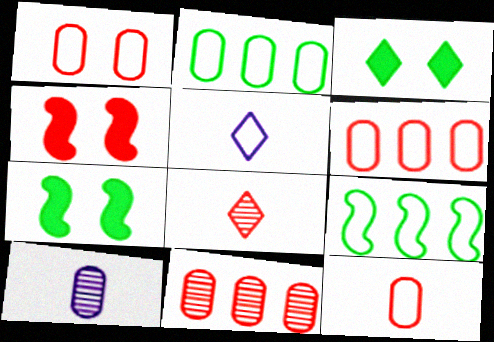[[1, 5, 9], 
[1, 6, 12], 
[4, 6, 8], 
[5, 7, 11]]